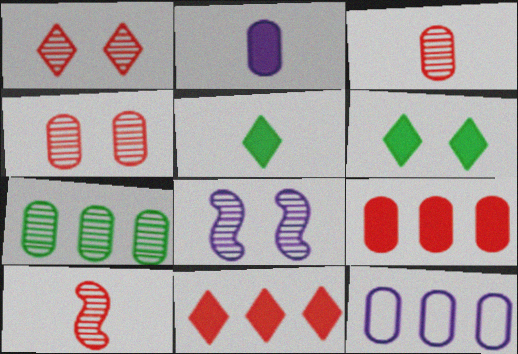[[6, 10, 12], 
[7, 9, 12]]